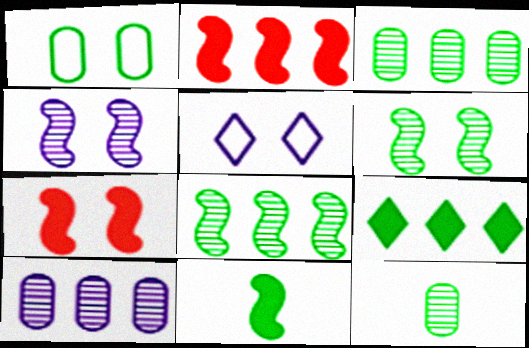[[2, 5, 12]]